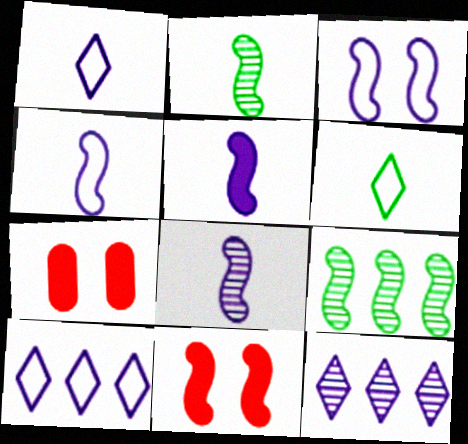[[1, 7, 9], 
[2, 7, 10], 
[4, 5, 8], 
[4, 9, 11]]